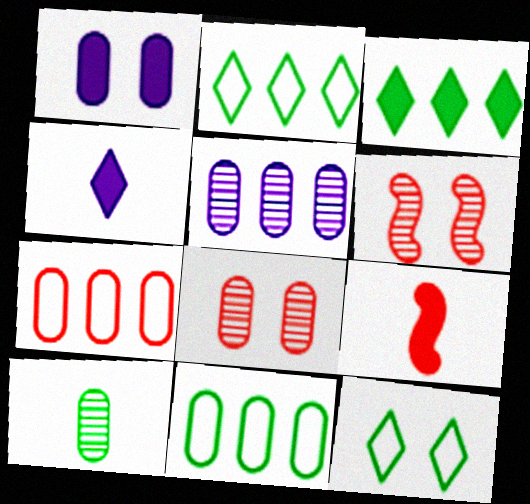[[1, 3, 9], 
[1, 6, 12], 
[1, 7, 10], 
[4, 6, 11], 
[5, 8, 10], 
[5, 9, 12]]